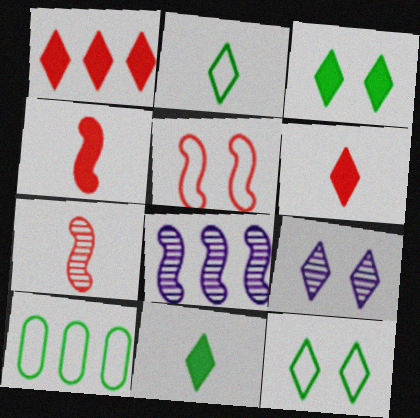[[1, 2, 9], 
[1, 8, 10], 
[4, 9, 10]]